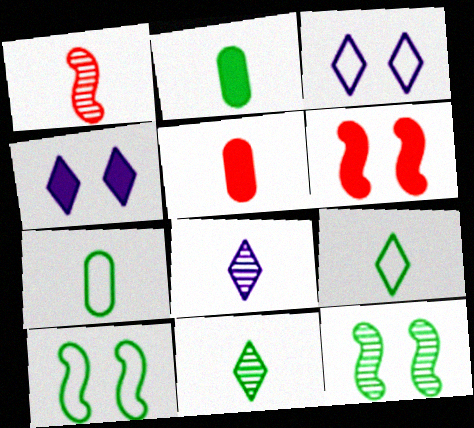[]